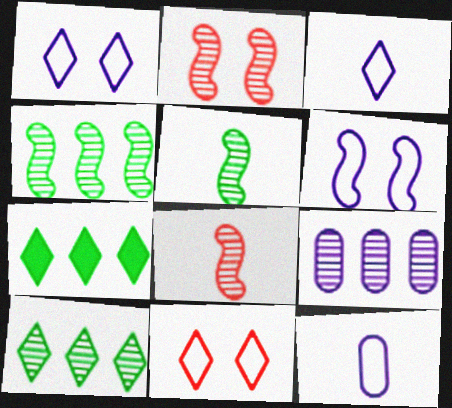[[2, 7, 12]]